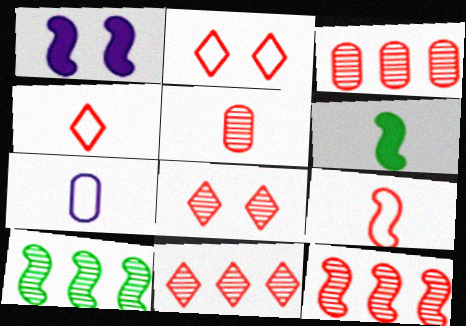[[1, 9, 10], 
[3, 11, 12], 
[5, 8, 12]]